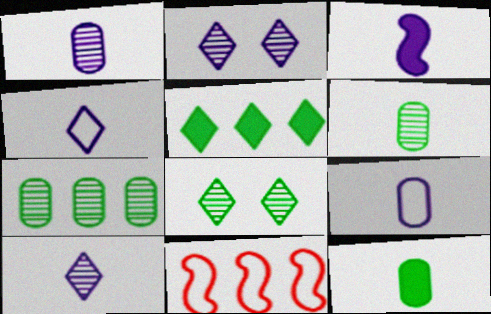[[1, 3, 4], 
[2, 11, 12], 
[3, 9, 10]]